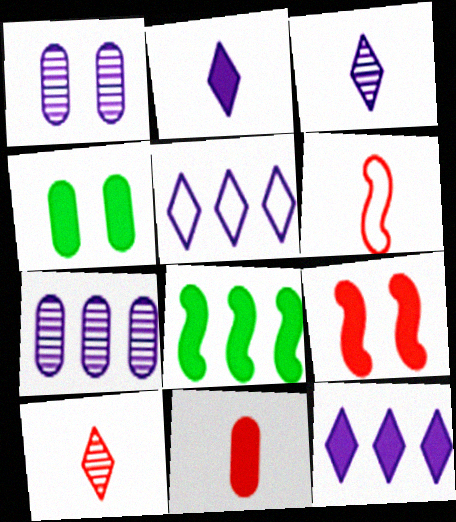[[6, 10, 11]]